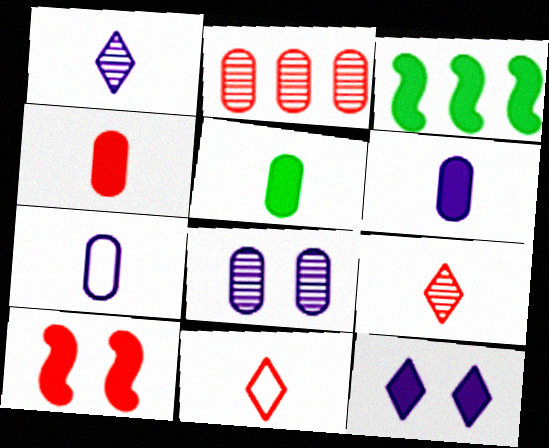[[2, 10, 11], 
[3, 4, 12], 
[3, 8, 11], 
[4, 5, 6]]